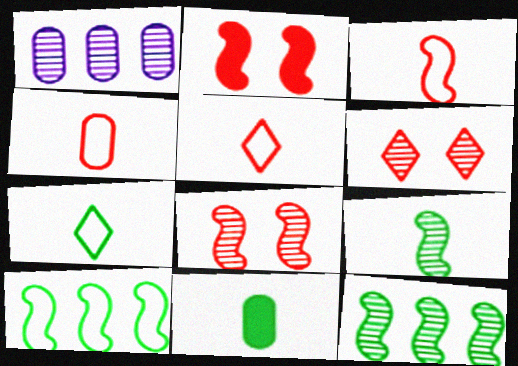[[1, 2, 7], 
[1, 6, 9], 
[3, 4, 5], 
[7, 9, 11]]